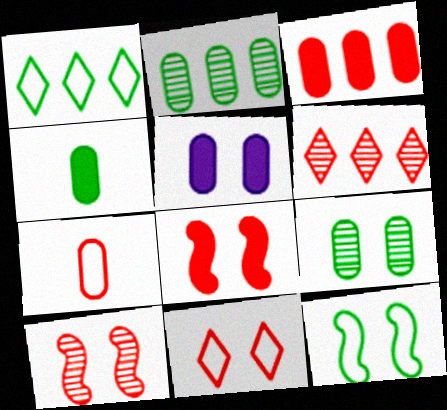[[2, 5, 7], 
[3, 4, 5], 
[6, 7, 8]]